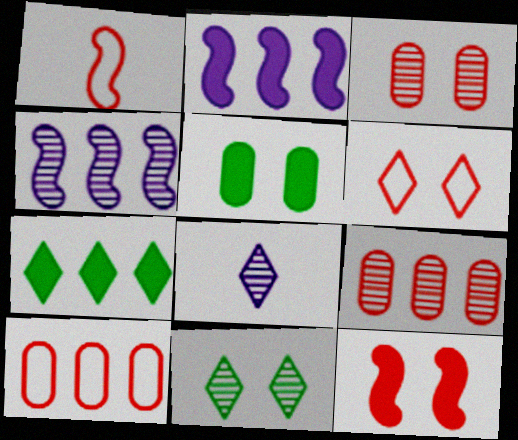[[1, 6, 10], 
[3, 6, 12], 
[4, 7, 10], 
[6, 7, 8]]